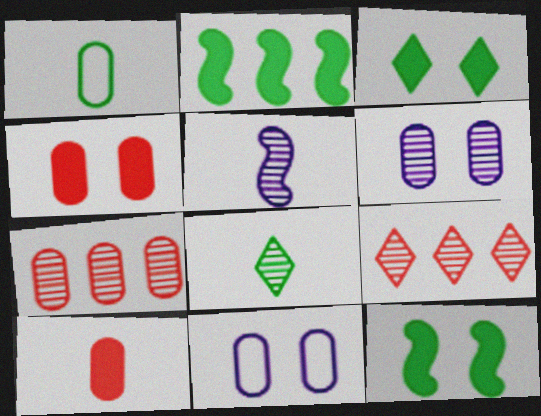[]